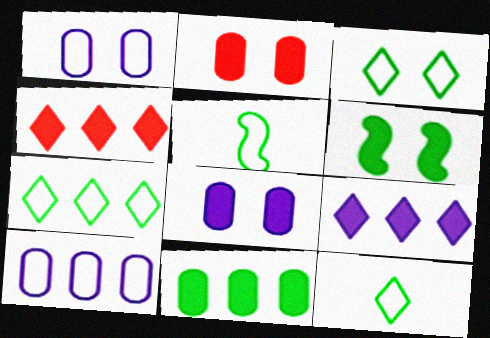[[3, 7, 12]]